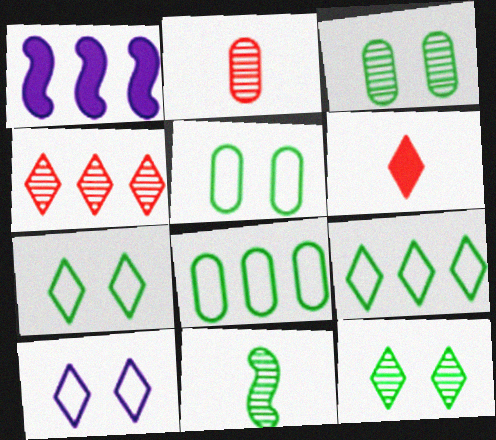[[1, 2, 7], 
[1, 4, 8]]